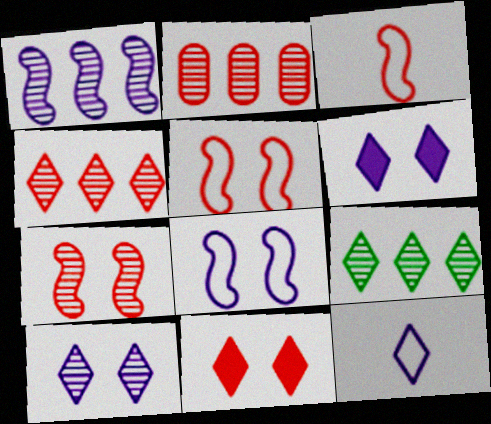[[1, 2, 9], 
[2, 3, 11], 
[9, 11, 12]]